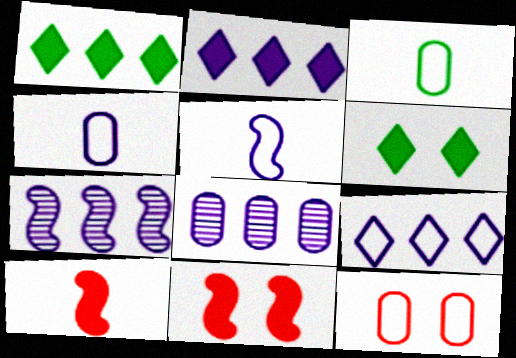[]